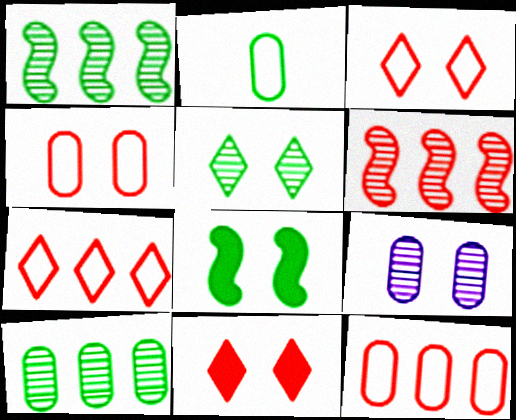[[3, 8, 9]]